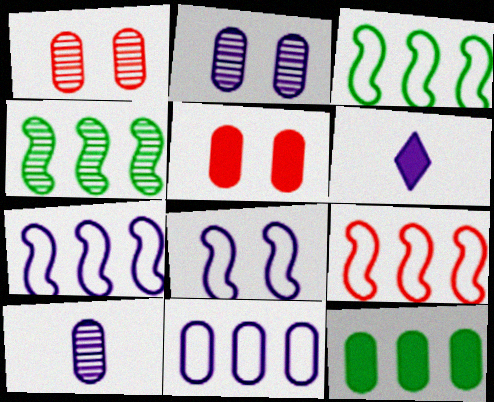[[1, 3, 6], 
[2, 6, 7], 
[3, 7, 9]]